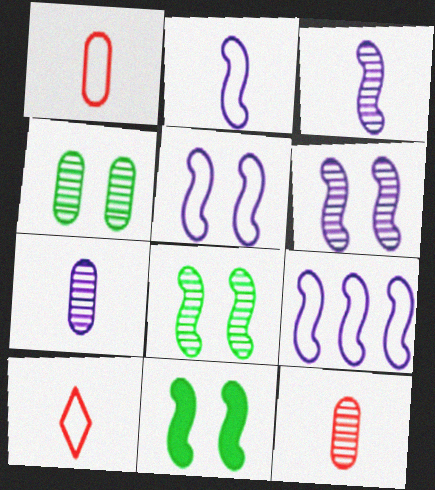[[2, 5, 9]]